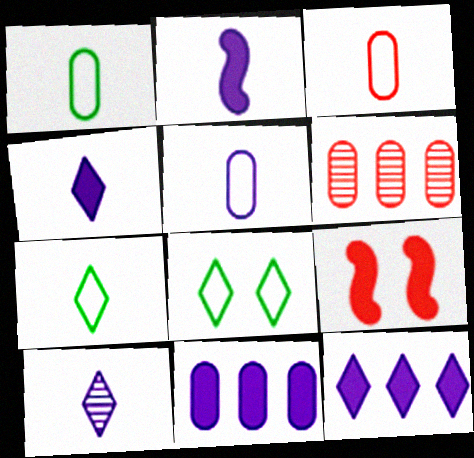[[1, 3, 5], 
[2, 5, 10], 
[2, 6, 8]]